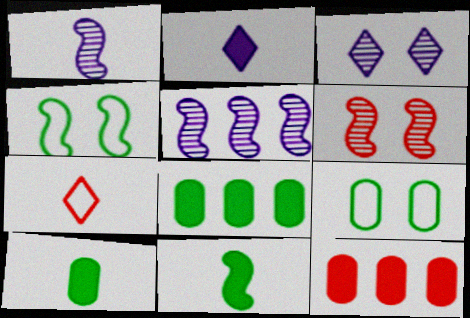[[1, 7, 10], 
[6, 7, 12]]